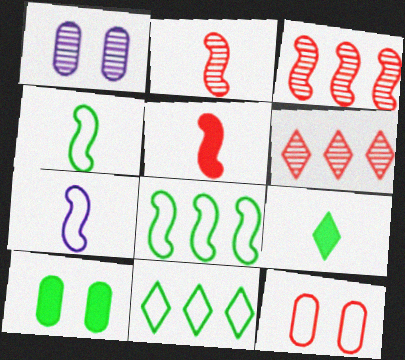[[1, 5, 11], 
[1, 10, 12], 
[5, 6, 12], 
[6, 7, 10], 
[7, 11, 12]]